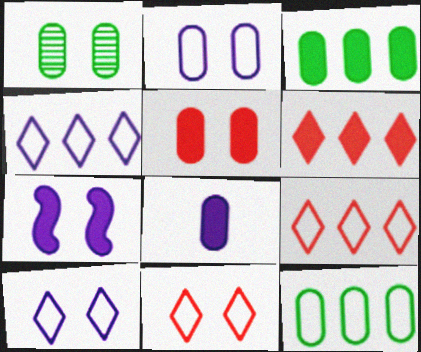[[1, 2, 5], 
[1, 7, 11], 
[3, 5, 8]]